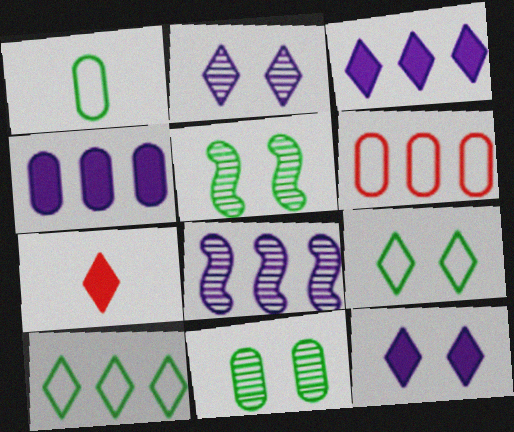[[2, 7, 10]]